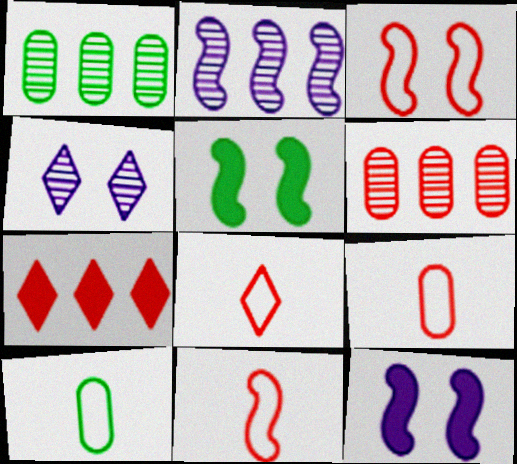[[1, 8, 12], 
[2, 5, 11], 
[8, 9, 11]]